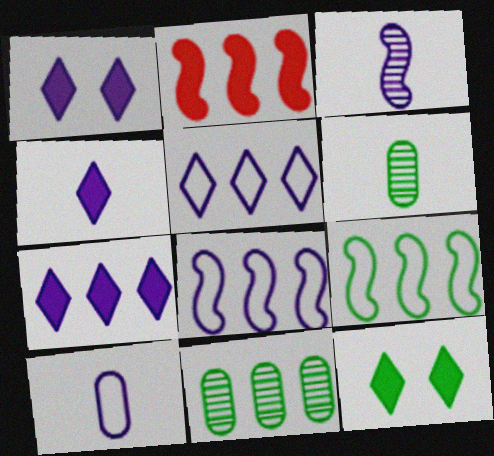[[1, 4, 7], 
[2, 5, 11], 
[3, 4, 10], 
[6, 9, 12]]